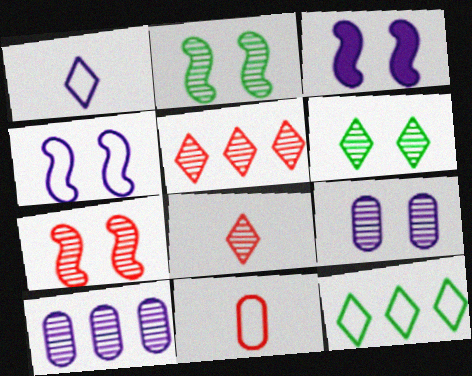[[1, 3, 10], 
[2, 8, 10], 
[4, 11, 12], 
[6, 7, 9]]